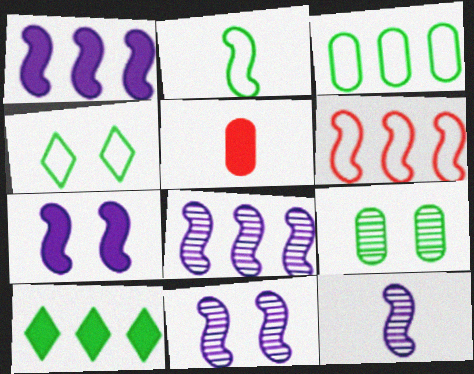[[2, 3, 4], 
[2, 9, 10], 
[4, 5, 8], 
[5, 7, 10], 
[8, 11, 12]]